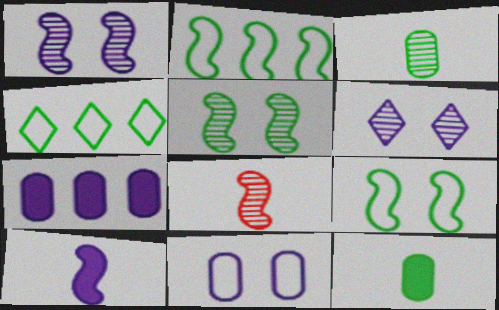[[4, 5, 12]]